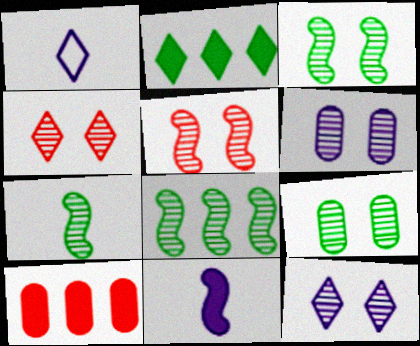[[1, 2, 4], 
[1, 3, 10], 
[3, 4, 6], 
[3, 7, 8], 
[5, 9, 12]]